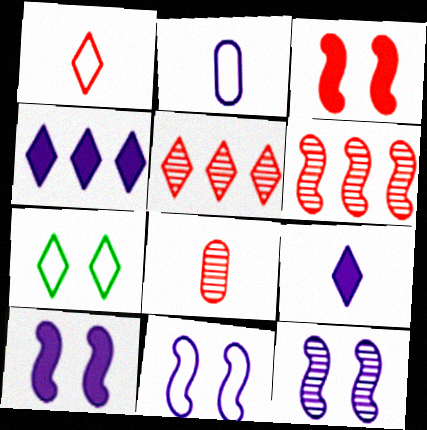[[2, 4, 12], 
[5, 7, 9], 
[10, 11, 12]]